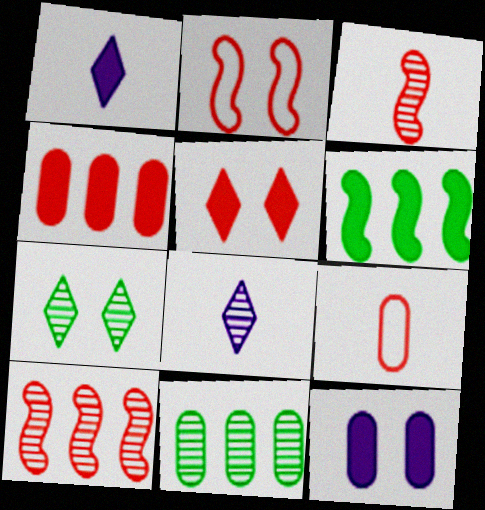[[1, 2, 11], 
[2, 7, 12], 
[5, 9, 10], 
[9, 11, 12]]